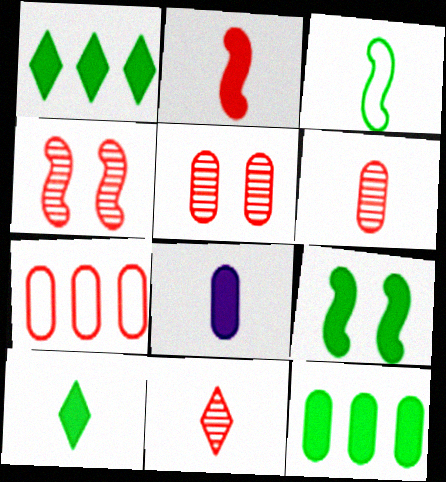[[2, 8, 10], 
[3, 8, 11], 
[9, 10, 12]]